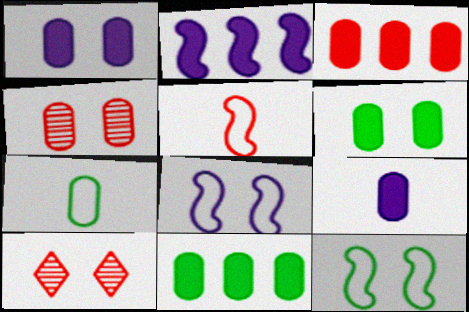[[1, 10, 12], 
[2, 7, 10], 
[3, 5, 10], 
[3, 6, 9], 
[6, 8, 10]]